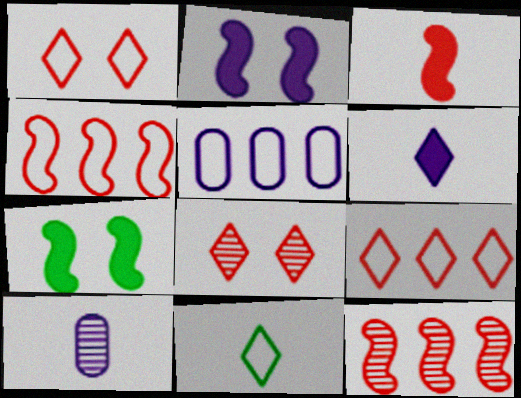[[3, 10, 11], 
[7, 9, 10]]